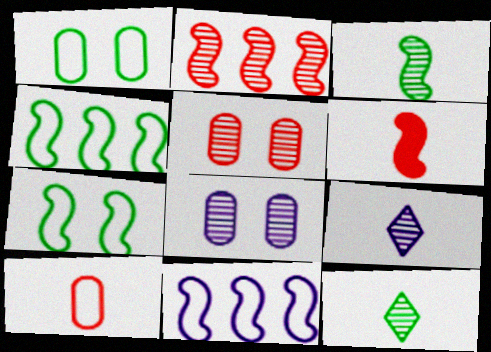[[2, 8, 12]]